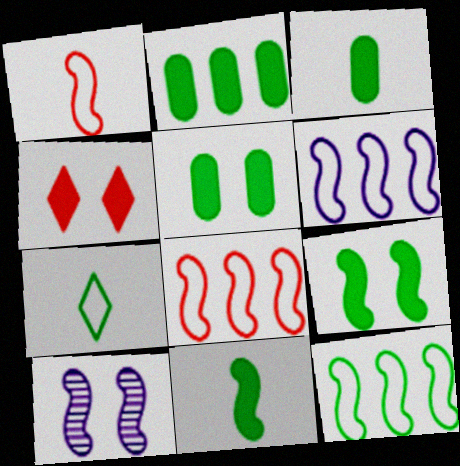[[2, 3, 5], 
[6, 8, 12], 
[8, 10, 11]]